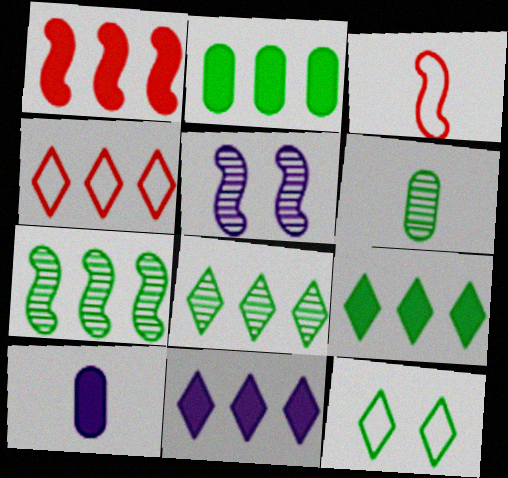[[1, 2, 11], 
[4, 8, 11]]